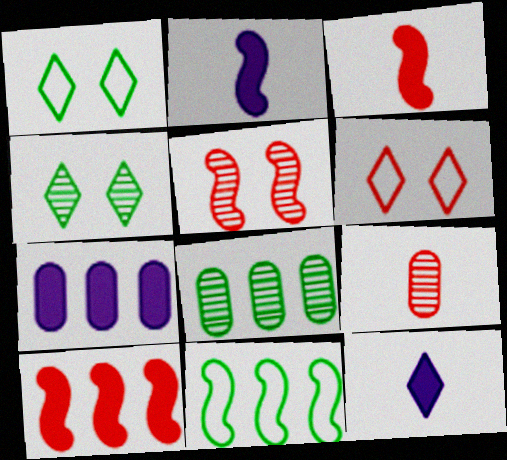[[2, 5, 11], 
[2, 6, 8], 
[6, 9, 10]]